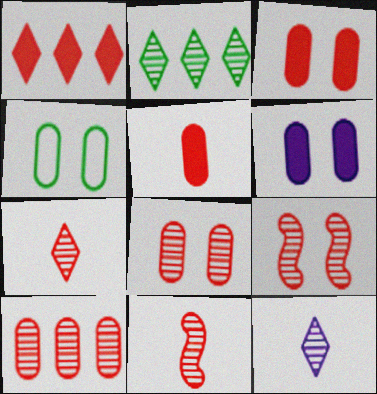[[4, 6, 8], 
[7, 9, 10]]